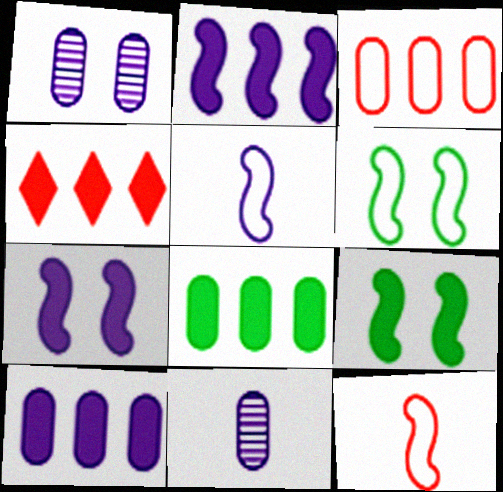[[2, 4, 8], 
[4, 6, 11]]